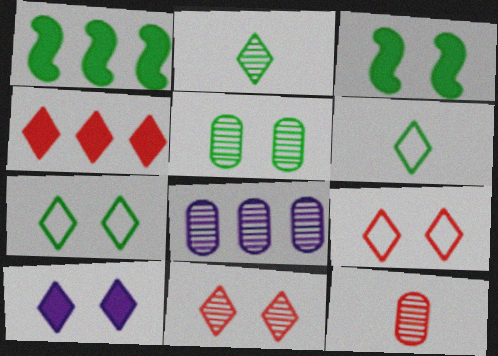[[1, 5, 6], 
[3, 5, 7], 
[5, 8, 12], 
[7, 10, 11]]